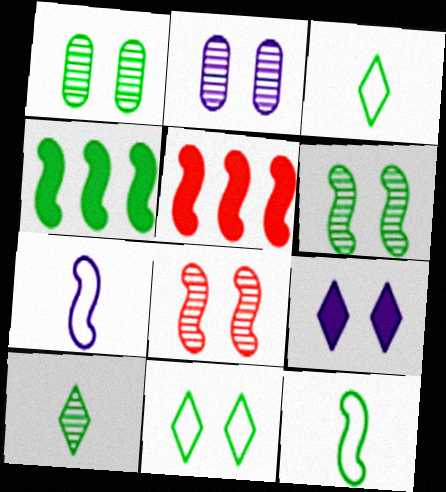[[1, 3, 4], 
[2, 3, 5], 
[4, 6, 12], 
[4, 7, 8], 
[5, 6, 7]]